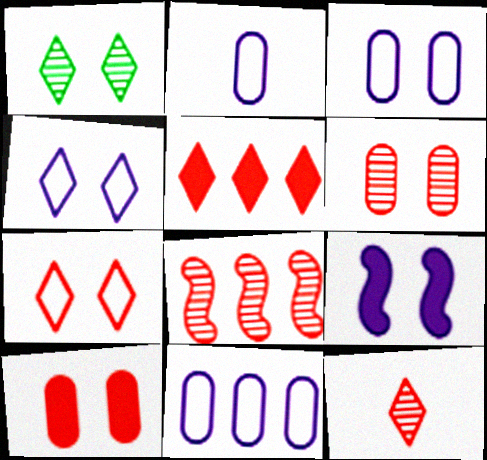[[2, 3, 11], 
[5, 7, 12], 
[6, 8, 12]]